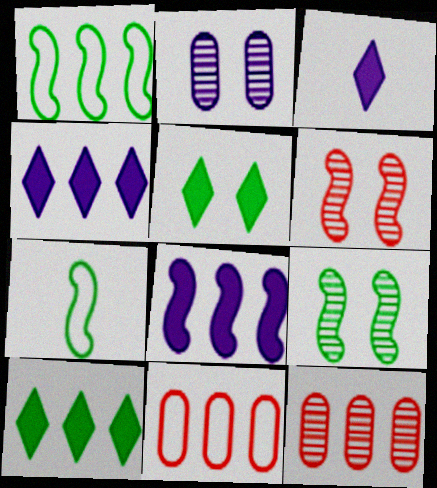[[1, 4, 12], 
[3, 9, 11], 
[6, 7, 8]]